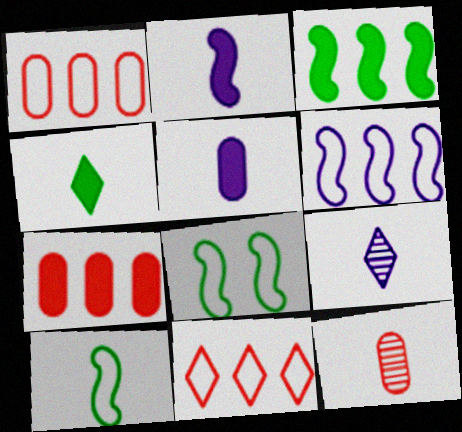[[7, 8, 9]]